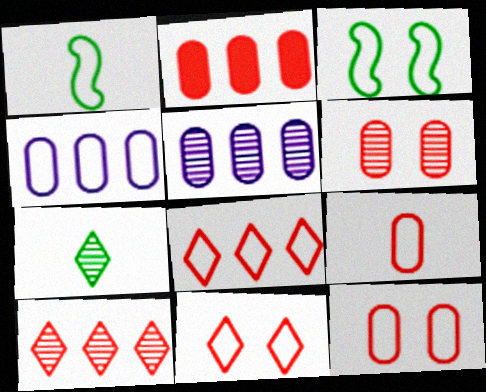[[1, 4, 11], 
[2, 6, 9]]